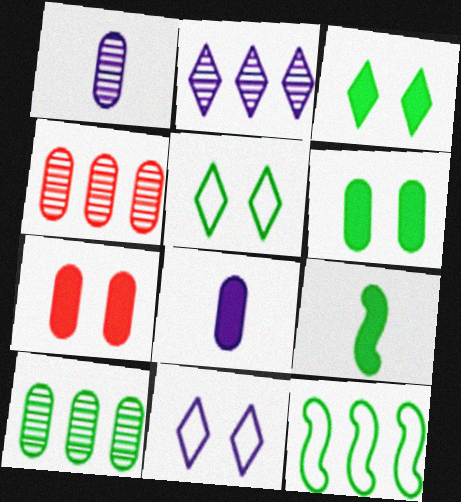[[4, 9, 11], 
[5, 9, 10]]